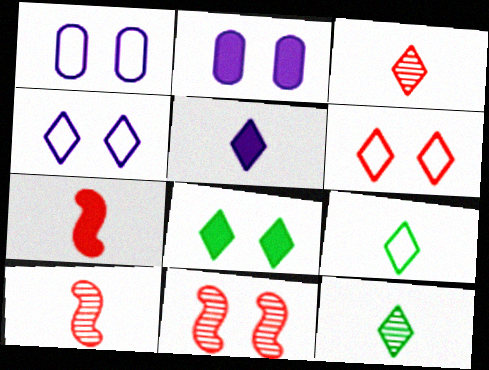[[1, 8, 11], 
[3, 5, 9]]